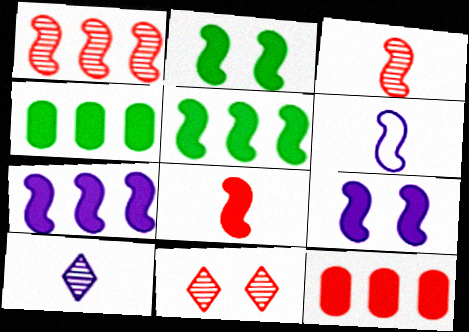[[1, 2, 6], 
[2, 7, 8], 
[4, 6, 11], 
[5, 8, 9]]